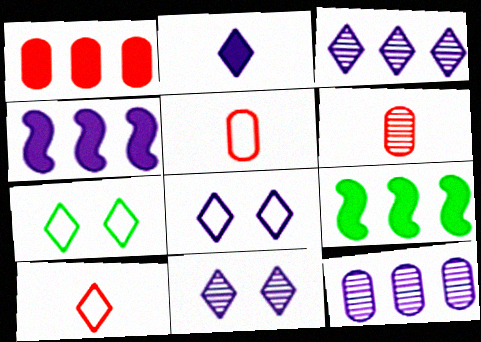[[2, 3, 8], 
[4, 6, 7], 
[5, 9, 11], 
[6, 8, 9]]